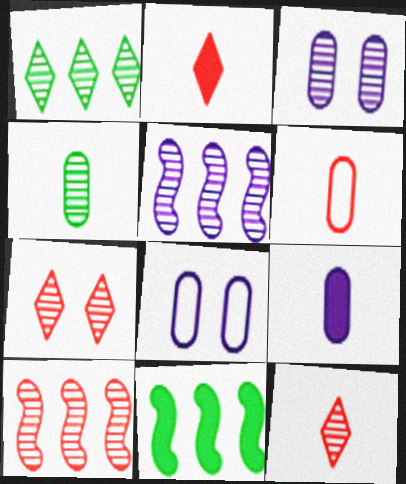[[4, 5, 7], 
[4, 6, 9], 
[8, 11, 12]]